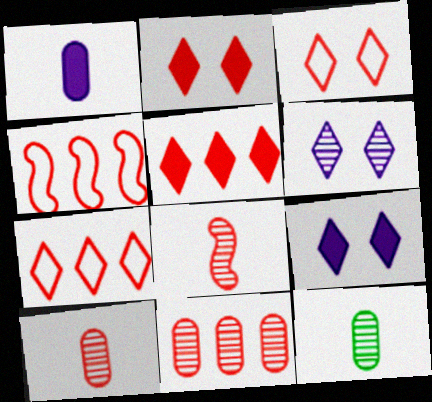[[2, 4, 10], 
[4, 5, 11], 
[4, 9, 12]]